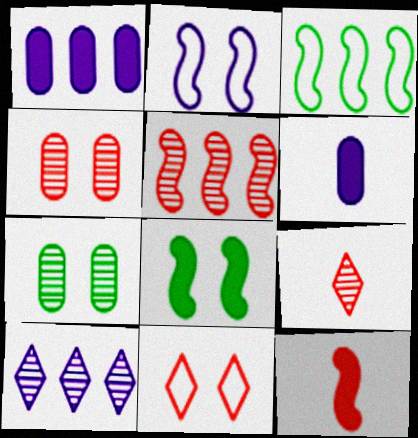[[2, 6, 10], 
[4, 5, 9]]